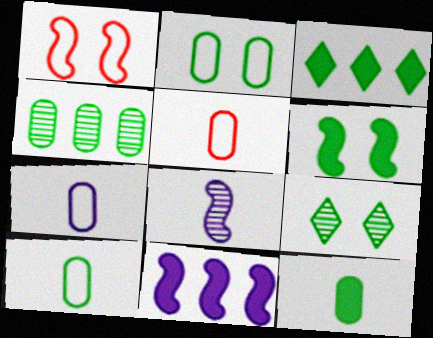[[2, 4, 12], 
[2, 6, 9], 
[3, 6, 12], 
[5, 7, 10], 
[5, 9, 11]]